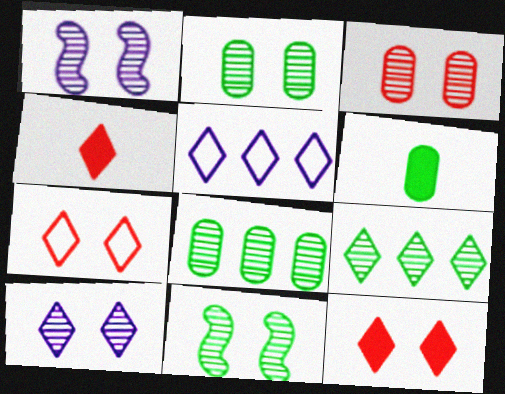[[3, 10, 11]]